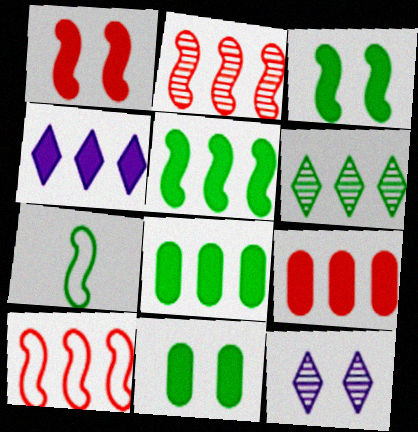[[4, 5, 9], 
[6, 7, 11], 
[7, 9, 12]]